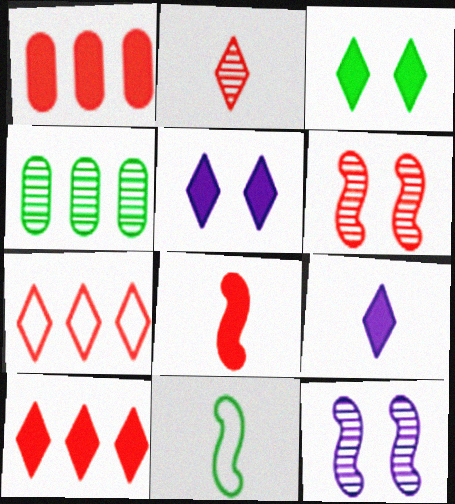[[2, 4, 12], 
[3, 4, 11], 
[3, 9, 10]]